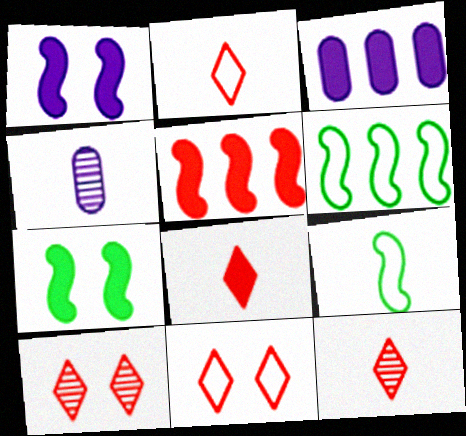[[2, 8, 12], 
[3, 7, 8], 
[3, 9, 10], 
[4, 8, 9]]